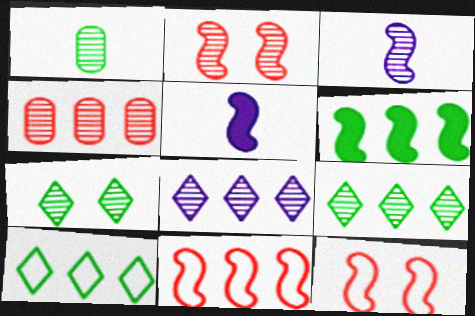[[1, 2, 8], 
[3, 4, 7], 
[3, 6, 12]]